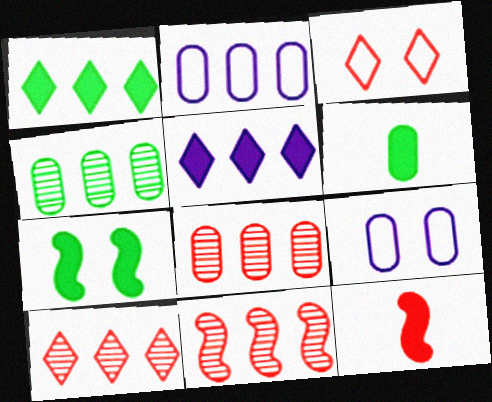[[1, 2, 11], 
[1, 6, 7], 
[3, 8, 12], 
[6, 8, 9], 
[8, 10, 11]]